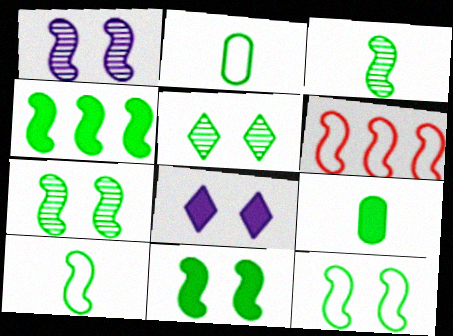[[2, 4, 5], 
[3, 4, 12], 
[4, 7, 10], 
[7, 11, 12]]